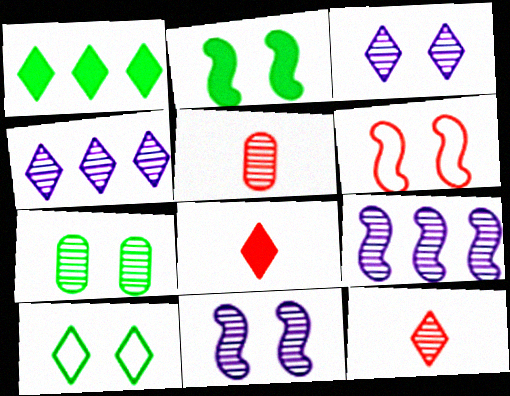[[2, 6, 11], 
[2, 7, 10], 
[4, 8, 10], 
[7, 9, 12]]